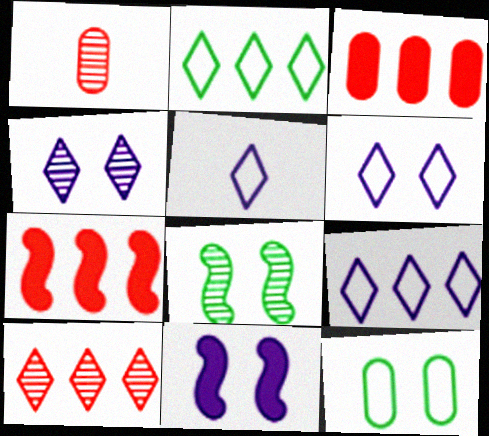[[1, 2, 11], 
[3, 5, 8], 
[5, 6, 9]]